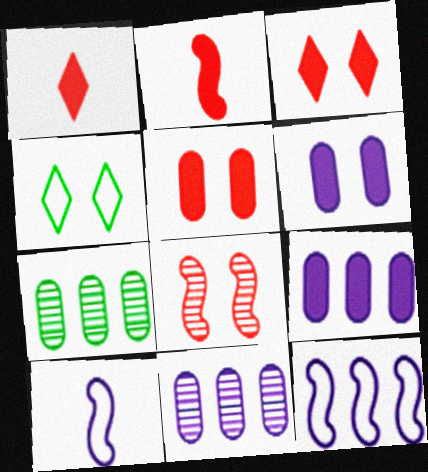[[2, 4, 11], 
[3, 7, 10], 
[4, 6, 8]]